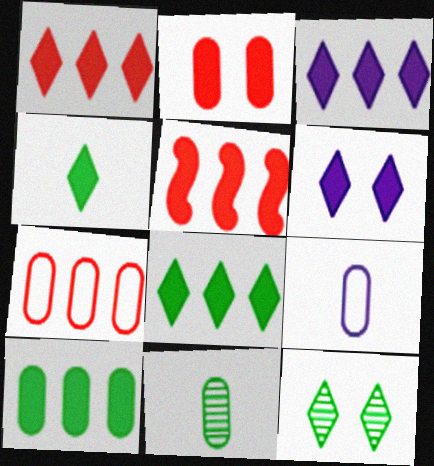[[1, 3, 8], 
[1, 4, 6], 
[3, 5, 10], 
[5, 9, 12]]